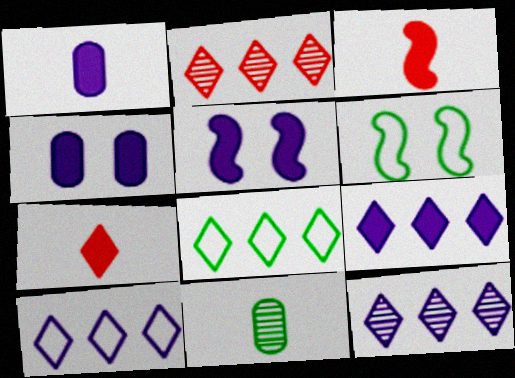[[1, 2, 6], 
[1, 5, 9], 
[2, 8, 9], 
[9, 10, 12]]